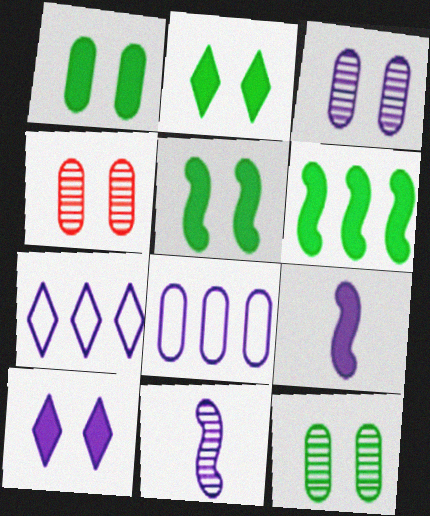[[1, 2, 5], 
[3, 4, 12], 
[3, 7, 9], 
[8, 10, 11]]